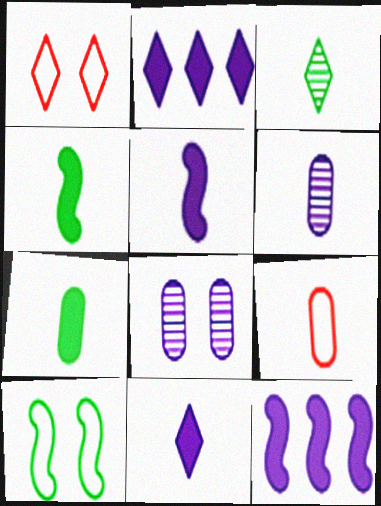[[1, 2, 3], 
[3, 5, 9], 
[6, 7, 9]]